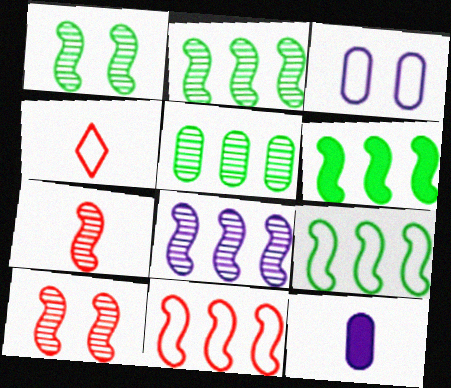[[1, 7, 8], 
[2, 6, 9], 
[3, 4, 9], 
[6, 8, 11]]